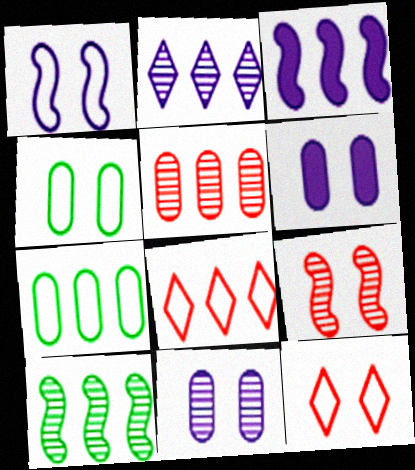[[1, 4, 12], 
[2, 5, 10]]